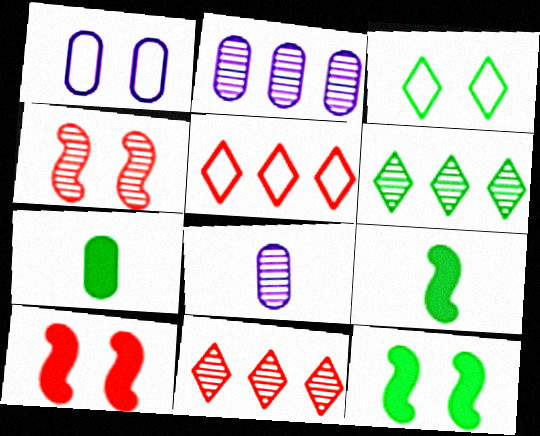[[1, 9, 11], 
[4, 6, 8], 
[5, 8, 12]]